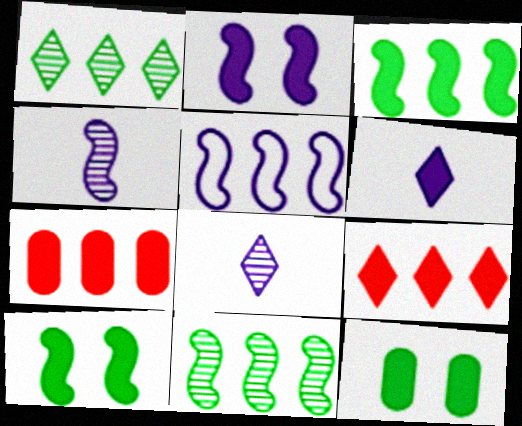[[1, 5, 7], 
[2, 4, 5], 
[6, 7, 10]]